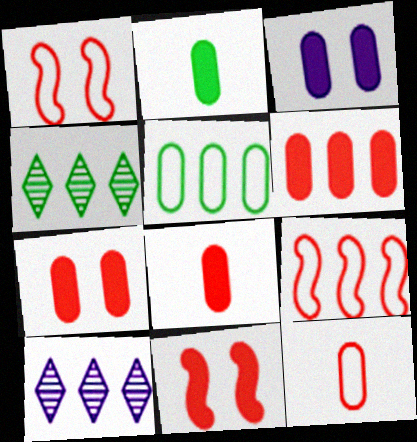[[1, 2, 10], 
[2, 3, 6], 
[6, 7, 8]]